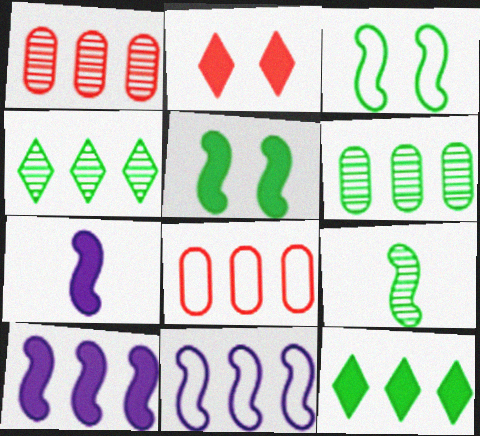[[1, 11, 12], 
[4, 8, 10]]